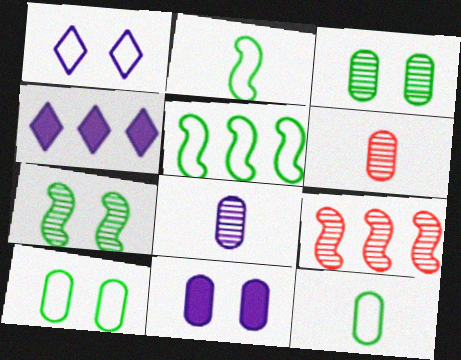[]